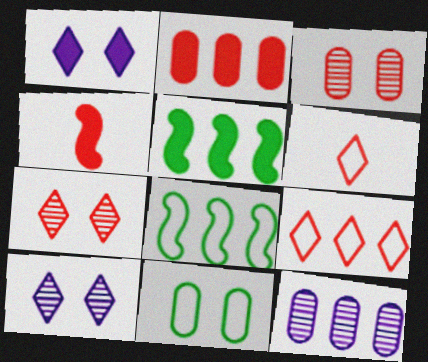[[3, 4, 9], 
[5, 9, 12]]